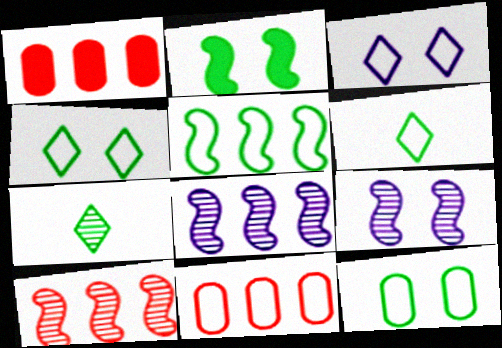[[1, 6, 9], 
[5, 6, 12]]